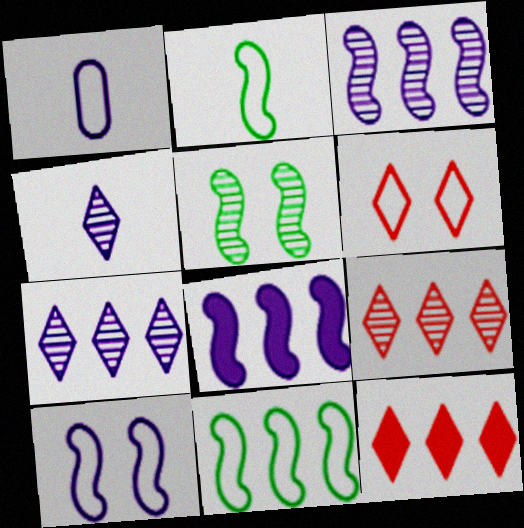[[1, 5, 12], 
[1, 6, 11]]